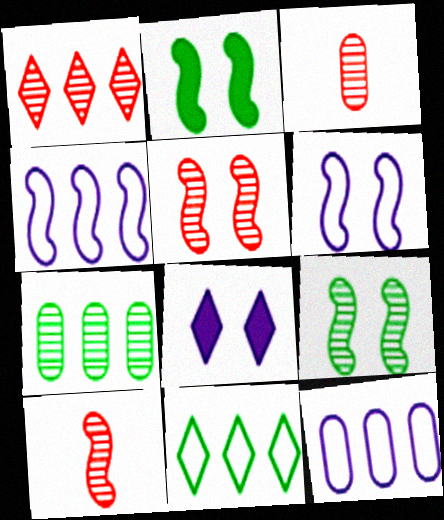[[1, 3, 5], 
[2, 4, 10], 
[2, 5, 6]]